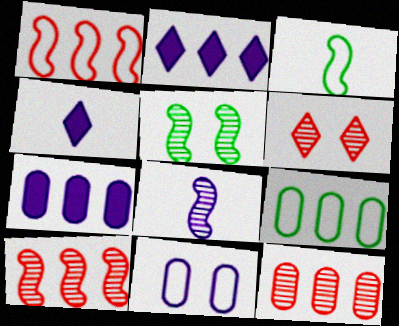[[2, 8, 11], 
[2, 9, 10], 
[3, 6, 7], 
[5, 8, 10], 
[7, 9, 12]]